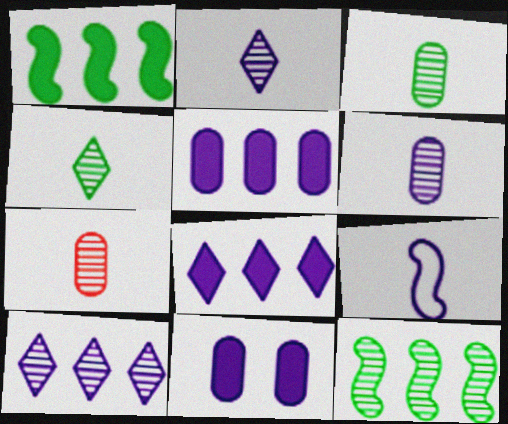[[3, 6, 7], 
[9, 10, 11]]